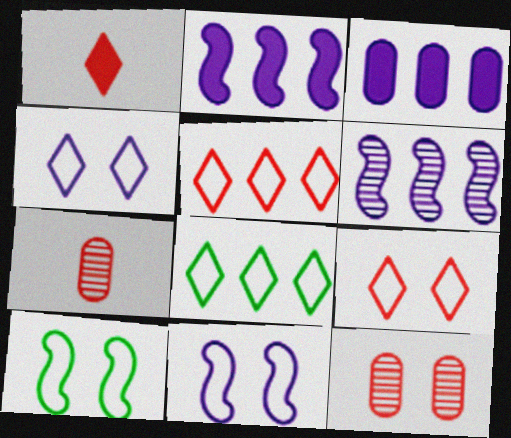[]